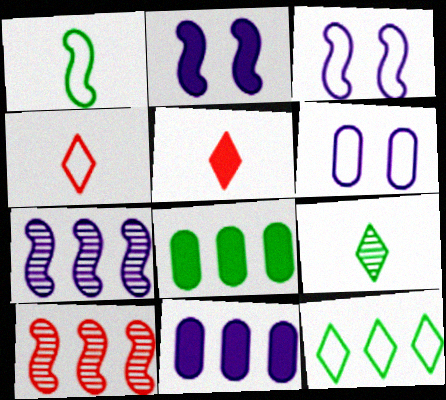[[1, 2, 10], 
[2, 5, 8], 
[10, 11, 12]]